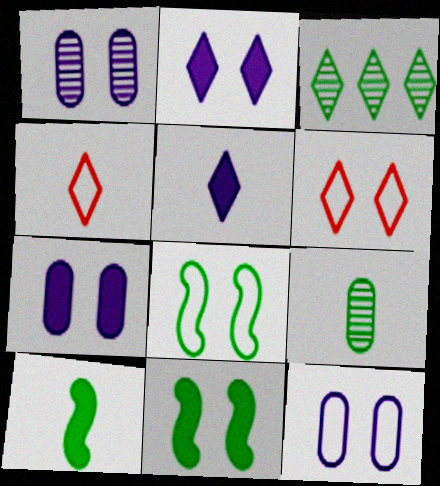[[1, 6, 11], 
[1, 7, 12], 
[2, 3, 4], 
[3, 5, 6], 
[6, 8, 12]]